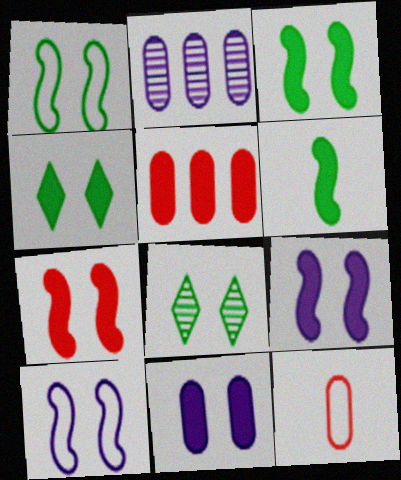[[3, 7, 9], 
[4, 7, 11]]